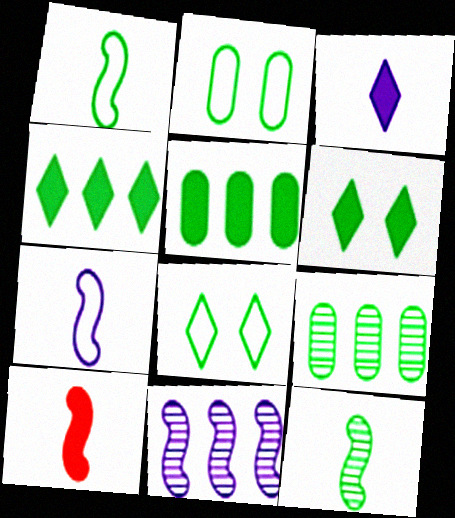[[1, 6, 9], 
[2, 4, 12], 
[5, 8, 12], 
[7, 10, 12]]